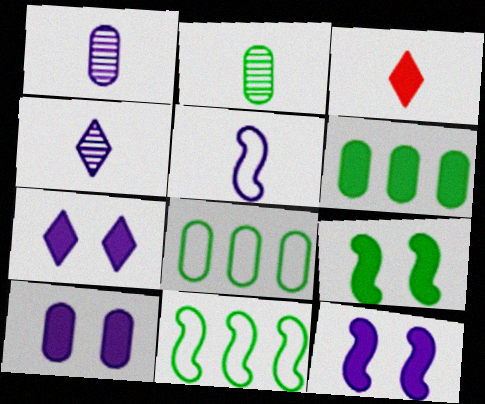[[2, 3, 5], 
[3, 6, 12], 
[7, 10, 12]]